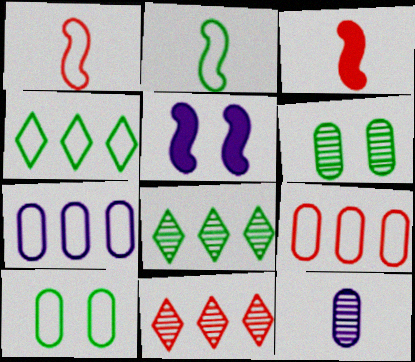[[2, 4, 10]]